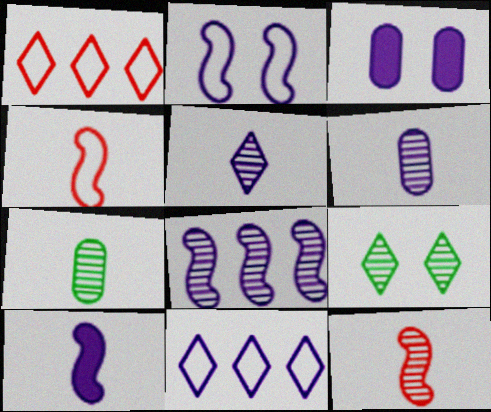[[2, 8, 10], 
[5, 7, 12]]